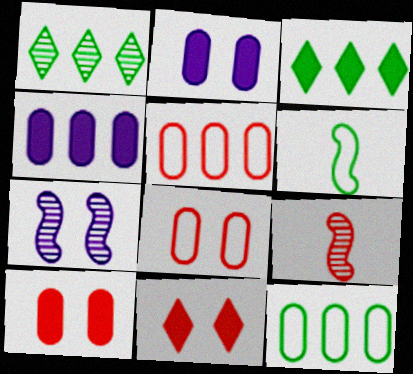[[5, 9, 11]]